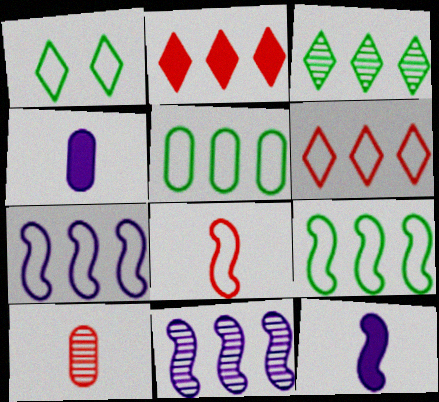[[2, 5, 11], 
[5, 6, 7]]